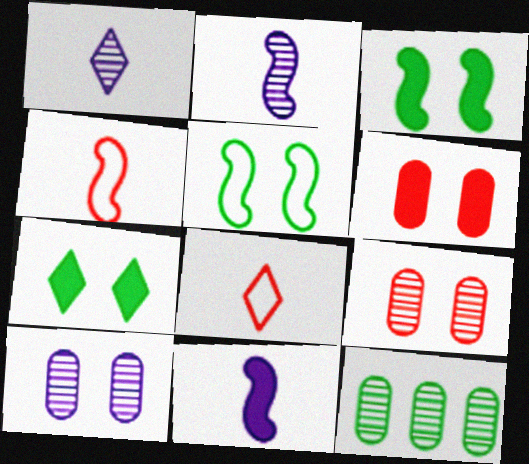[]